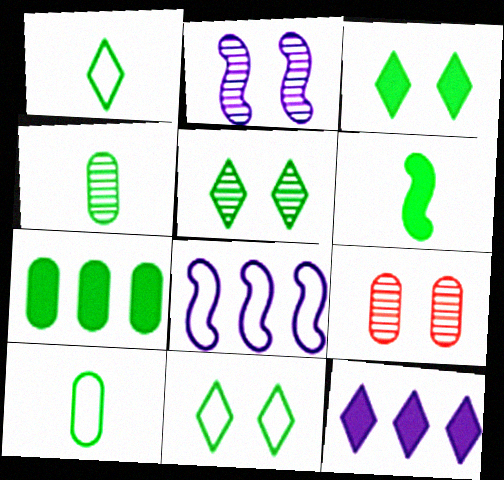[[1, 4, 6], 
[2, 5, 9], 
[3, 5, 11], 
[3, 6, 7]]